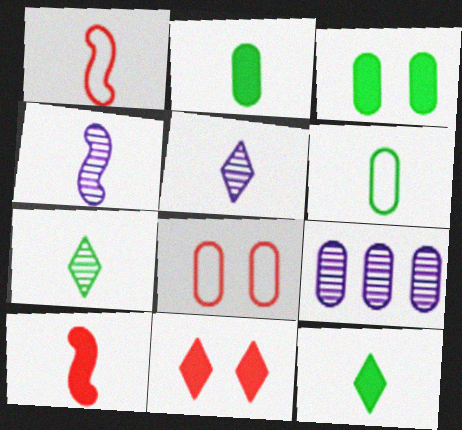[[1, 2, 5], 
[2, 8, 9], 
[5, 6, 10]]